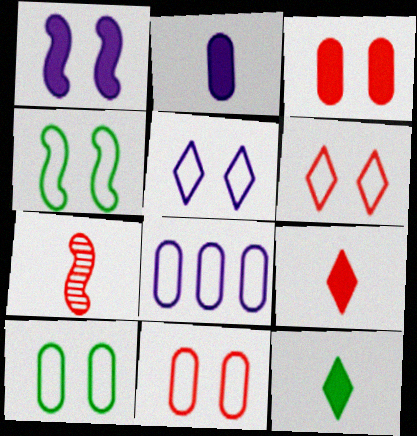[[4, 5, 11]]